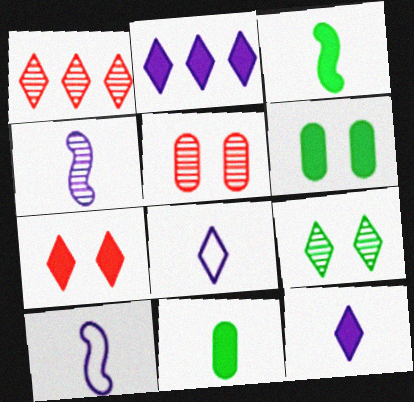[[1, 6, 10]]